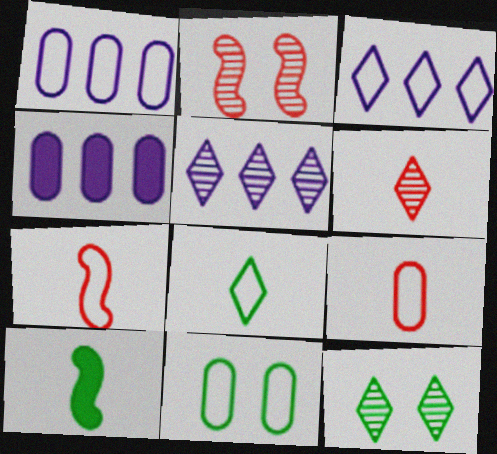[[1, 9, 11], 
[2, 4, 8], 
[3, 7, 11], 
[4, 7, 12], 
[5, 6, 12]]